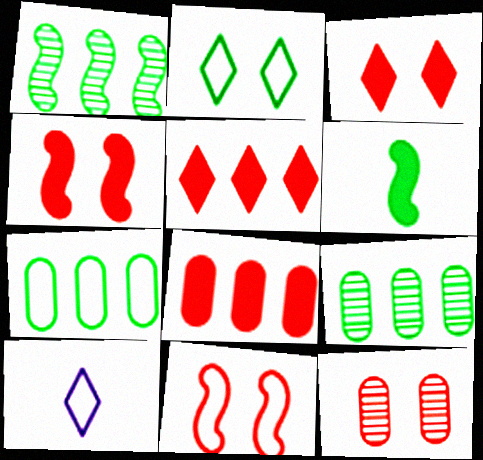[[2, 6, 9], 
[3, 11, 12], 
[4, 9, 10], 
[7, 10, 11]]